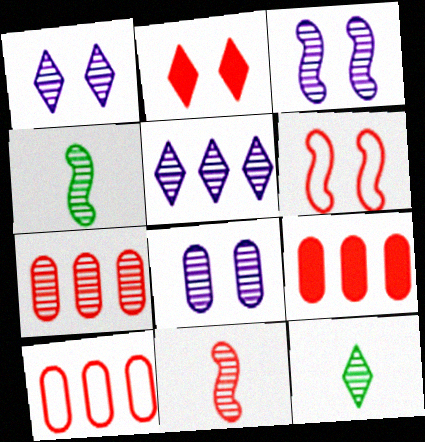[[1, 3, 8], 
[1, 4, 7], 
[2, 10, 11], 
[3, 7, 12], 
[7, 9, 10]]